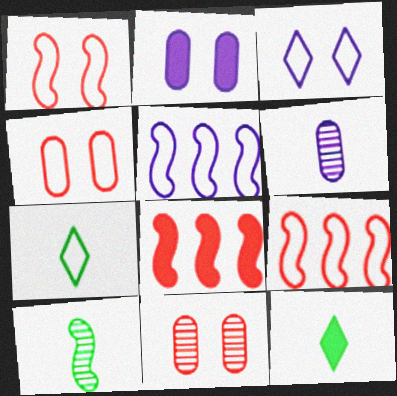[[2, 8, 12], 
[4, 5, 7], 
[5, 11, 12]]